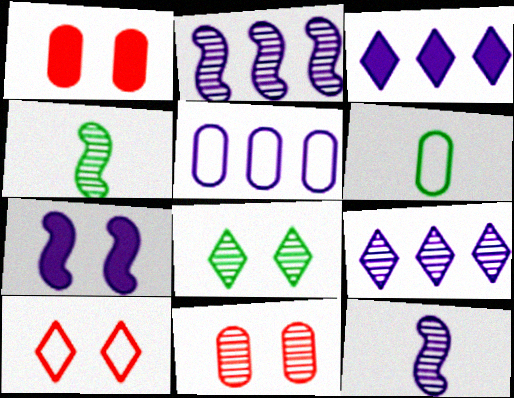[[2, 3, 5], 
[4, 9, 11]]